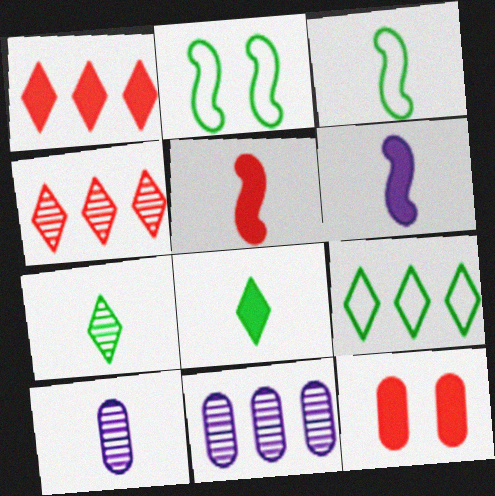[[1, 2, 10], 
[1, 5, 12]]